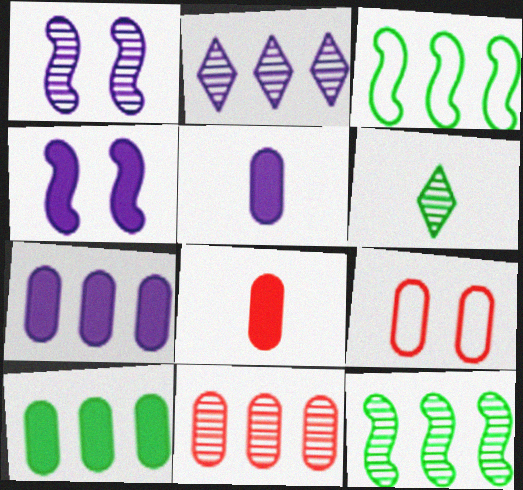[[1, 6, 11], 
[2, 11, 12], 
[8, 9, 11]]